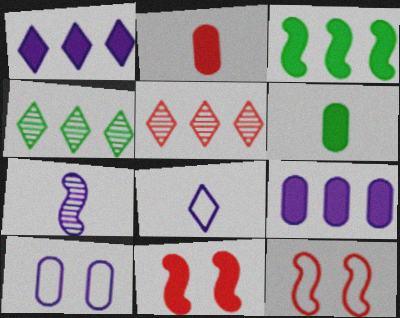[[1, 6, 11], 
[1, 7, 10], 
[2, 5, 12], 
[3, 7, 12]]